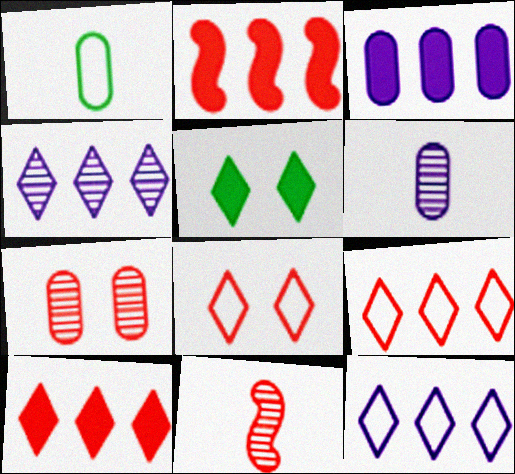[[1, 3, 7]]